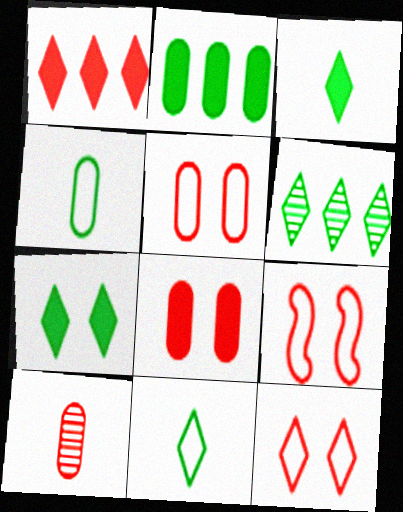[[1, 9, 10], 
[5, 9, 12], 
[6, 7, 11]]